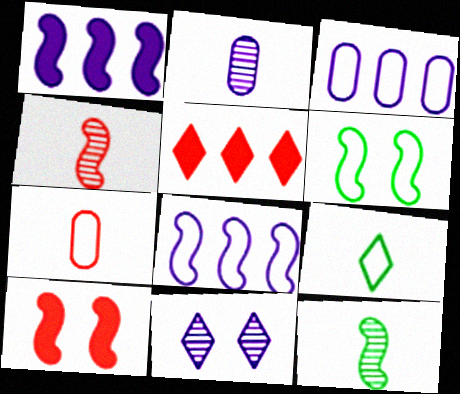[[1, 4, 6], 
[2, 5, 6], 
[5, 9, 11], 
[8, 10, 12]]